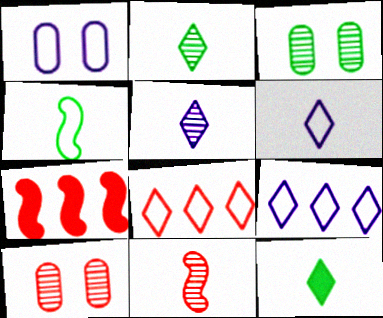[[1, 2, 7], 
[1, 4, 8], 
[3, 6, 7]]